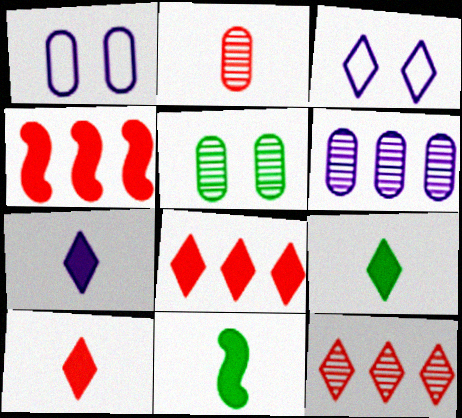[[1, 11, 12], 
[2, 5, 6], 
[3, 9, 12], 
[7, 9, 10]]